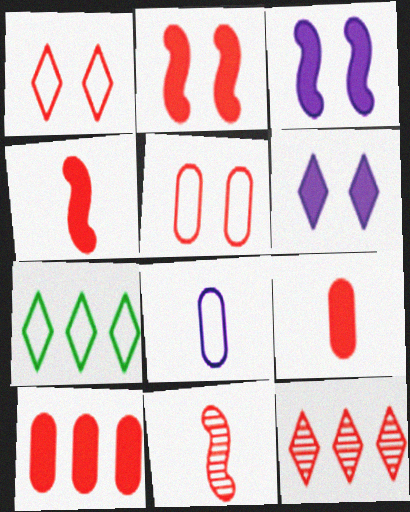[[1, 10, 11], 
[4, 5, 12]]